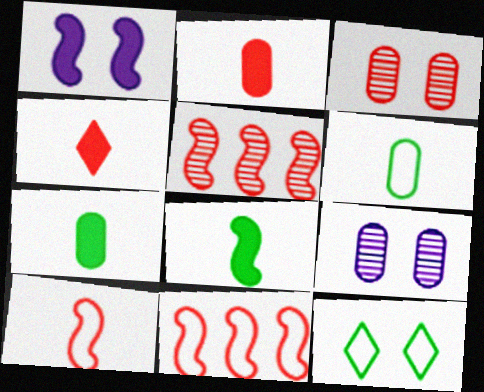[[1, 3, 12], 
[3, 4, 11]]